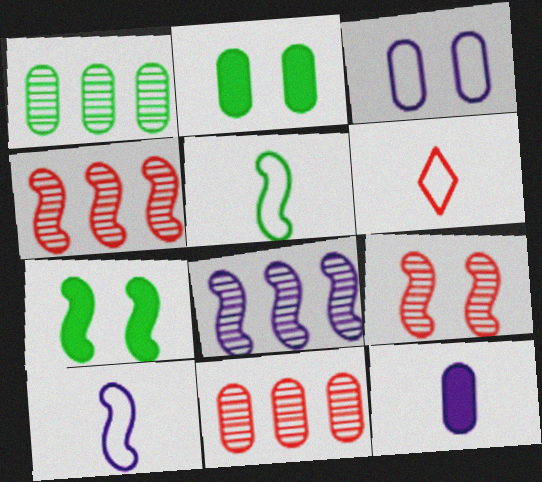[[2, 6, 8], 
[4, 7, 10]]